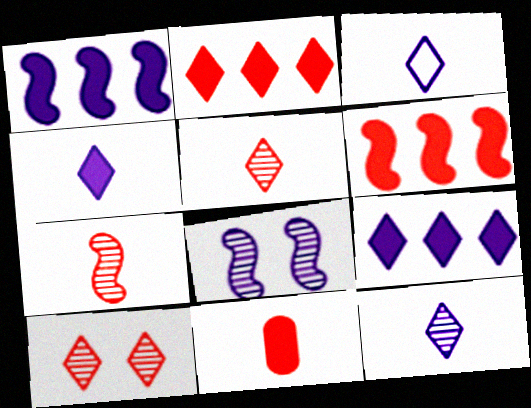[[3, 4, 12]]